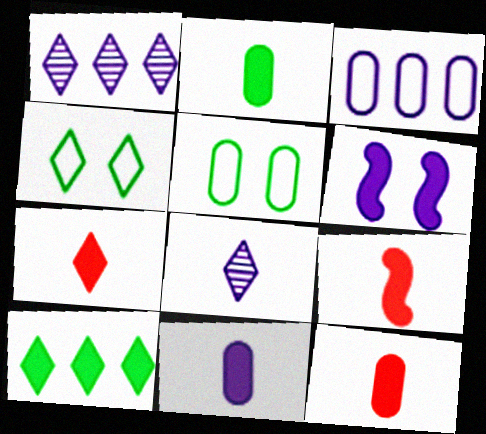[[1, 4, 7], 
[1, 5, 9], 
[2, 11, 12], 
[3, 6, 8], 
[6, 10, 12], 
[7, 9, 12]]